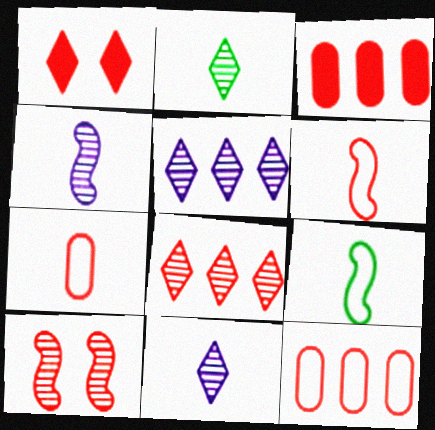[]